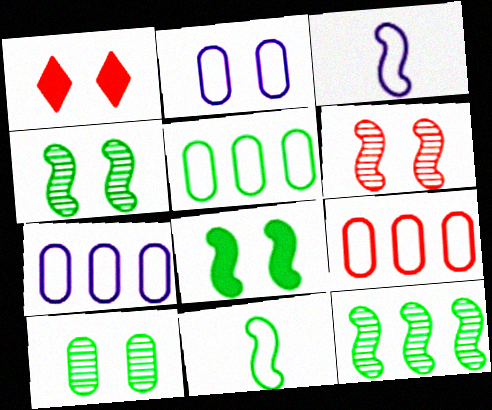[[1, 2, 4], 
[5, 7, 9], 
[8, 11, 12]]